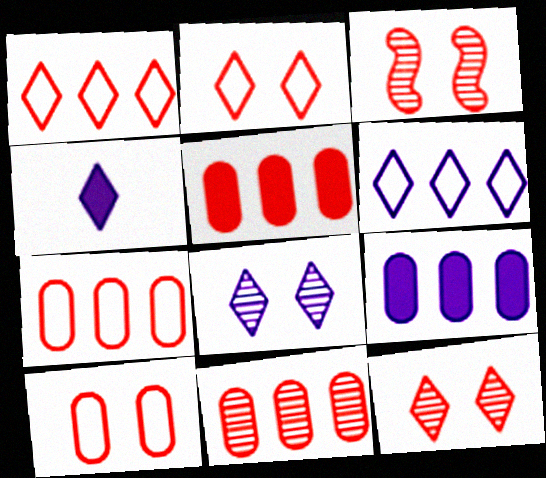[[4, 6, 8], 
[5, 7, 11]]